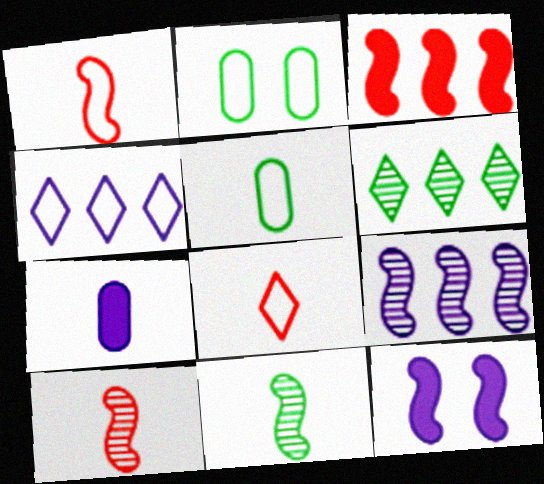[[1, 2, 4], 
[7, 8, 11]]